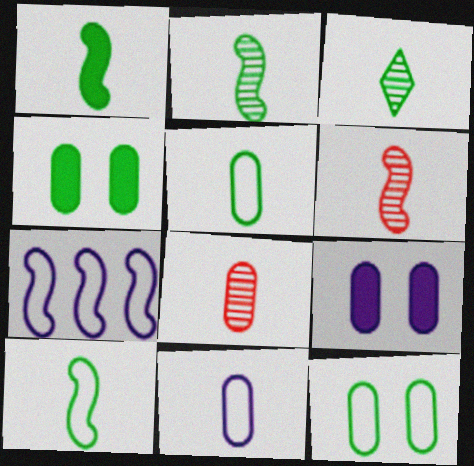[[1, 2, 10], 
[1, 3, 5]]